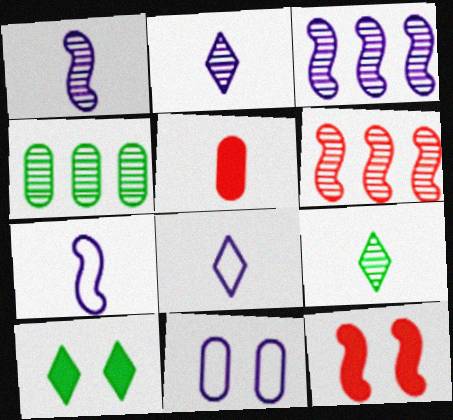[[4, 5, 11], 
[4, 8, 12], 
[5, 7, 9]]